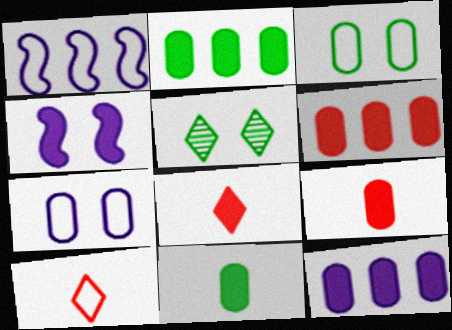[[1, 3, 10], 
[1, 5, 9], 
[2, 4, 8], 
[2, 6, 12]]